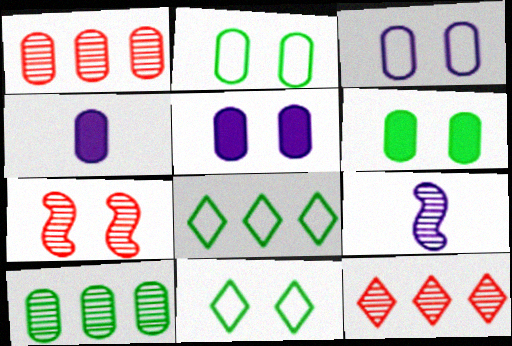[[1, 2, 4], 
[4, 7, 8], 
[5, 7, 11]]